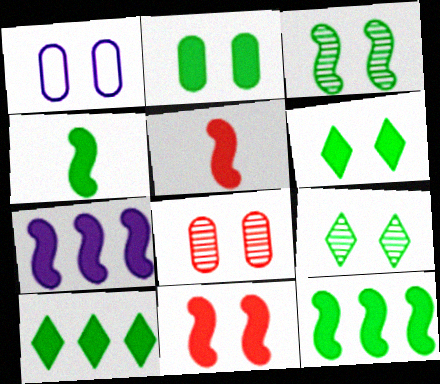[[1, 2, 8], 
[1, 9, 11], 
[2, 4, 10], 
[4, 7, 11]]